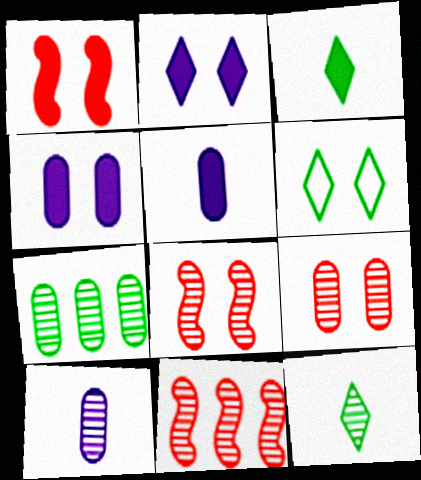[[4, 6, 8], 
[5, 6, 11], 
[7, 9, 10]]